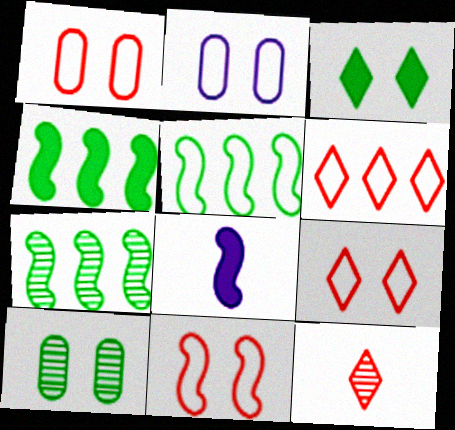[[1, 9, 11], 
[2, 4, 12], 
[4, 5, 7], 
[6, 8, 10], 
[7, 8, 11]]